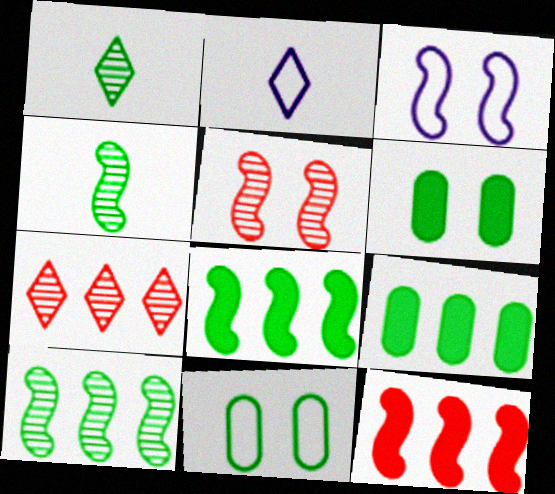[[1, 8, 11], 
[2, 5, 9], 
[3, 4, 12]]